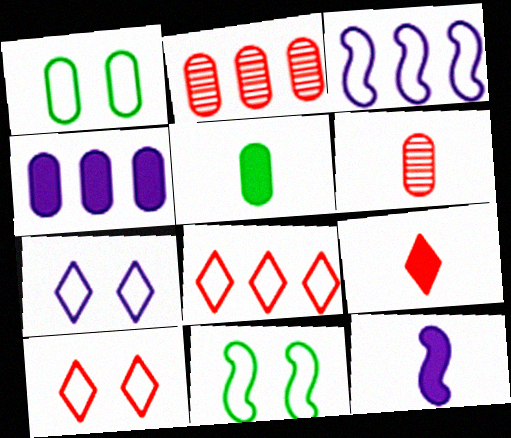[[1, 4, 6], 
[5, 9, 12]]